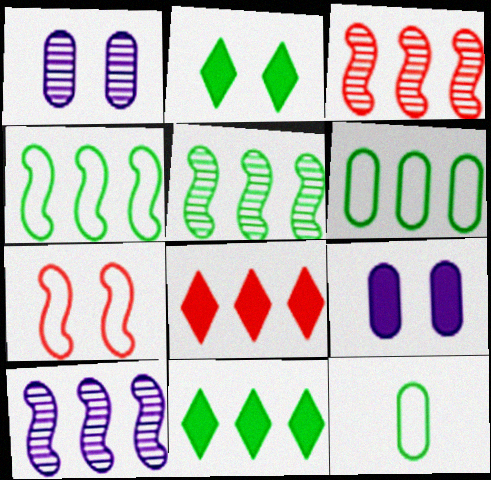[[1, 2, 7], 
[2, 5, 12], 
[3, 5, 10], 
[5, 6, 11], 
[6, 8, 10]]